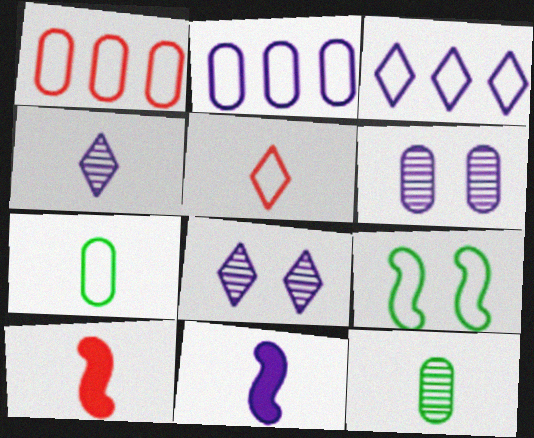[[2, 5, 9], 
[2, 8, 11], 
[3, 6, 11], 
[4, 7, 10], 
[5, 11, 12]]